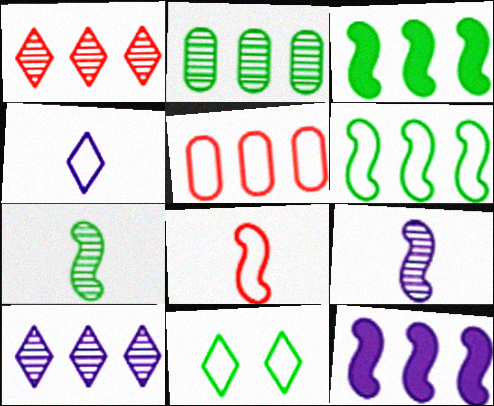[[3, 5, 10]]